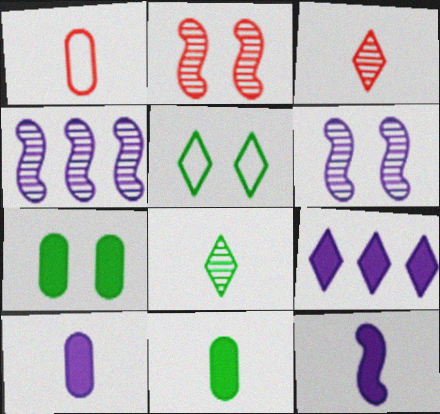[[1, 8, 12], 
[3, 5, 9]]